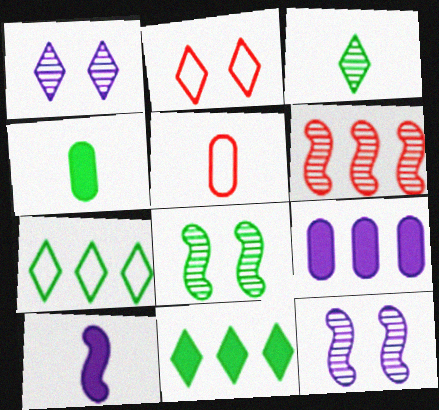[[3, 5, 10], 
[4, 7, 8], 
[5, 11, 12], 
[6, 7, 9]]